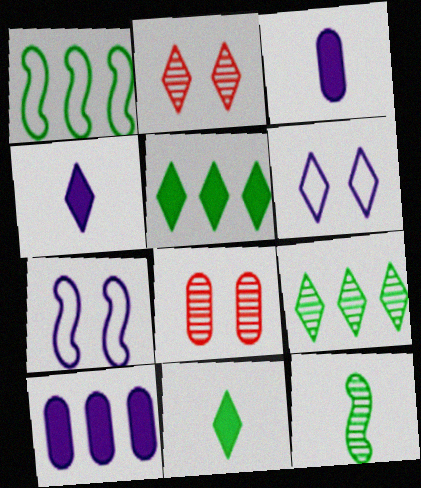[[1, 2, 3], 
[1, 4, 8]]